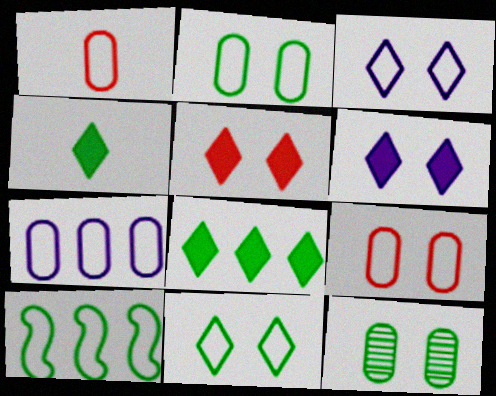[[1, 2, 7], 
[1, 3, 10], 
[4, 10, 12]]